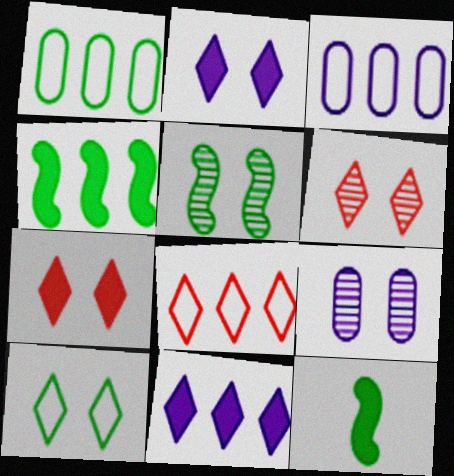[[2, 6, 10], 
[3, 6, 12], 
[5, 6, 9], 
[8, 9, 12]]